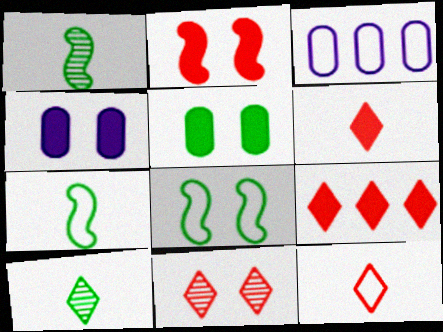[[2, 3, 10], 
[3, 8, 12], 
[4, 8, 11], 
[9, 11, 12]]